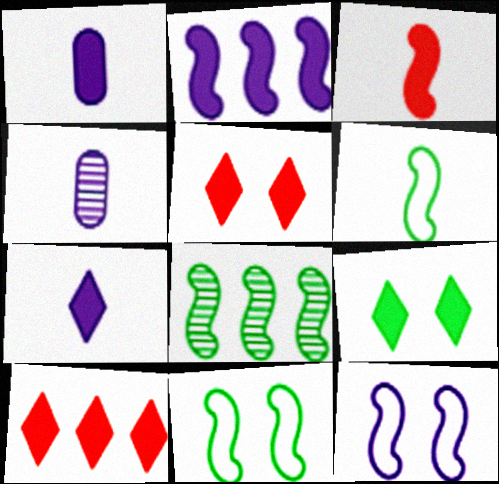[[3, 8, 12], 
[4, 10, 11], 
[7, 9, 10]]